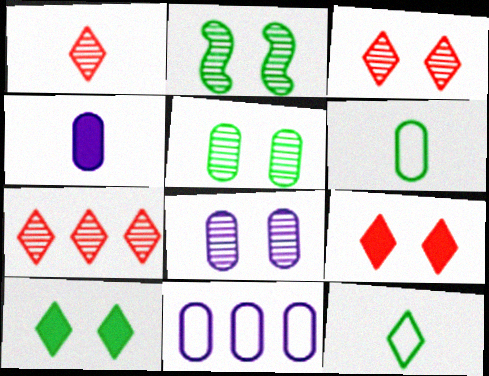[[1, 3, 7], 
[2, 3, 8], 
[4, 8, 11]]